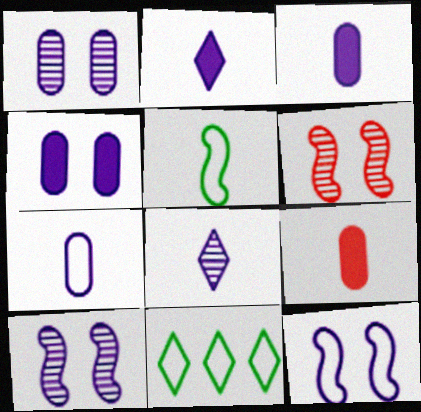[[3, 6, 11], 
[5, 8, 9], 
[9, 10, 11]]